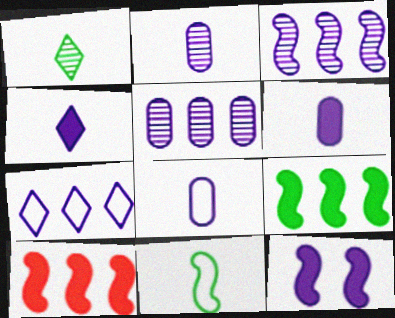[[2, 6, 8], 
[2, 7, 12]]